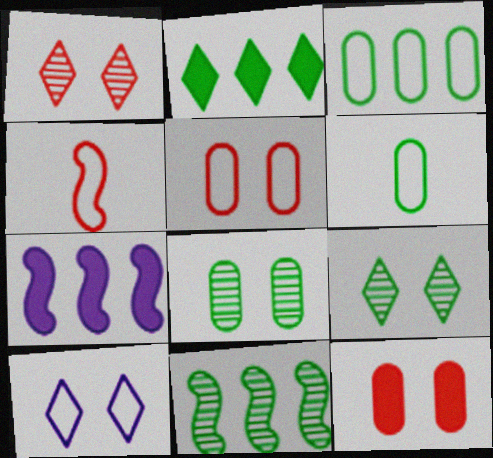[[1, 6, 7], 
[2, 3, 11], 
[3, 4, 10]]